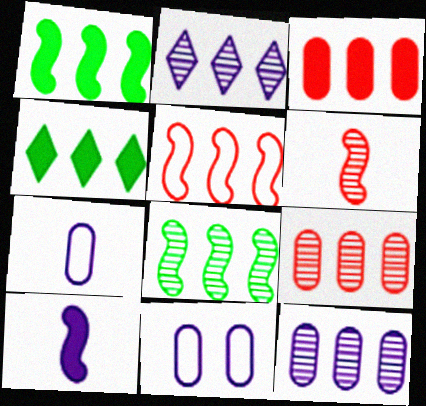[[2, 8, 9], 
[2, 10, 11], 
[4, 5, 12], 
[4, 6, 11]]